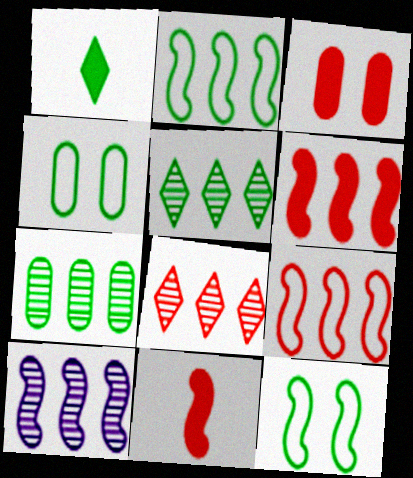[[1, 7, 12], 
[2, 6, 10], 
[7, 8, 10], 
[10, 11, 12]]